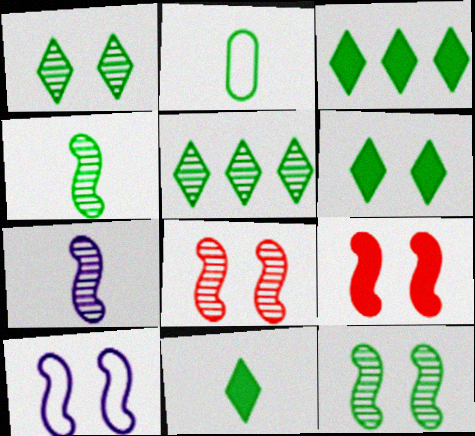[[2, 3, 12], 
[2, 4, 11], 
[3, 6, 11], 
[9, 10, 12]]